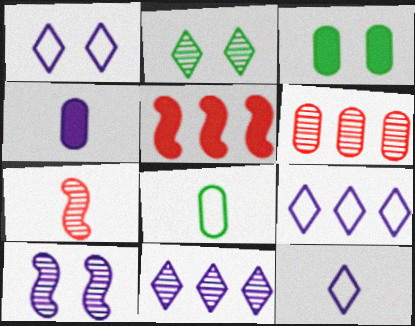[[1, 9, 12], 
[3, 7, 9], 
[4, 9, 10]]